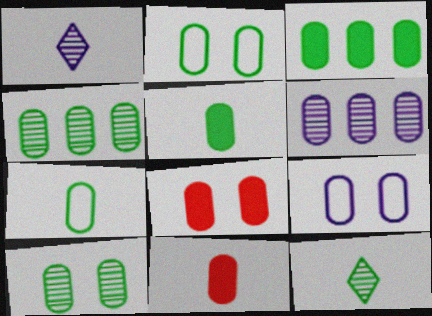[[2, 4, 5], 
[2, 6, 11], 
[3, 7, 10], 
[4, 9, 11], 
[6, 7, 8], 
[8, 9, 10]]